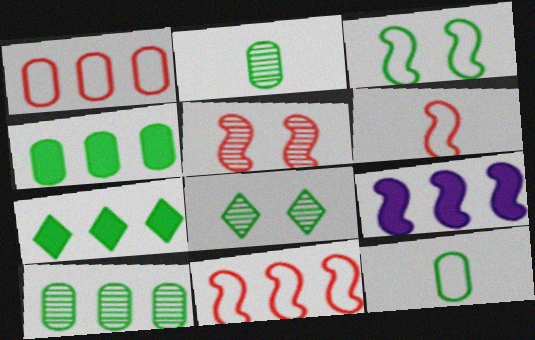[[2, 3, 7]]